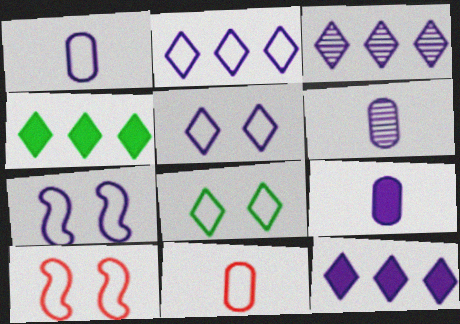[[1, 2, 7], 
[1, 6, 9], 
[2, 3, 12], 
[3, 7, 9], 
[4, 6, 10], 
[6, 7, 12]]